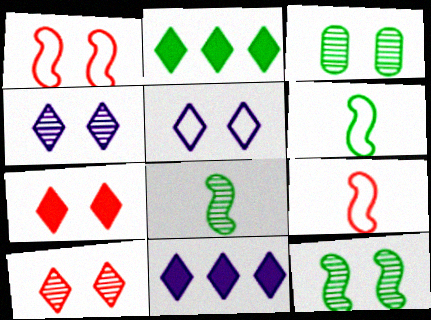[[2, 3, 6], 
[3, 9, 11]]